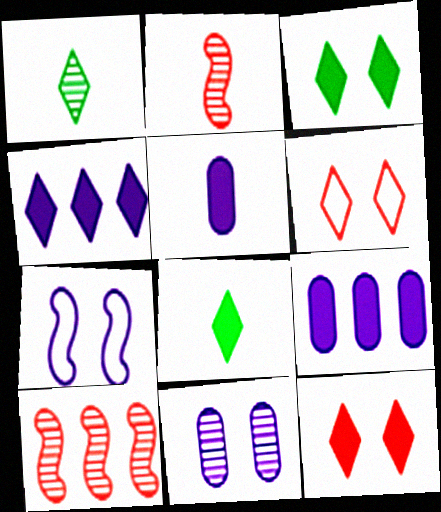[[1, 4, 6], 
[1, 10, 11], 
[4, 8, 12]]